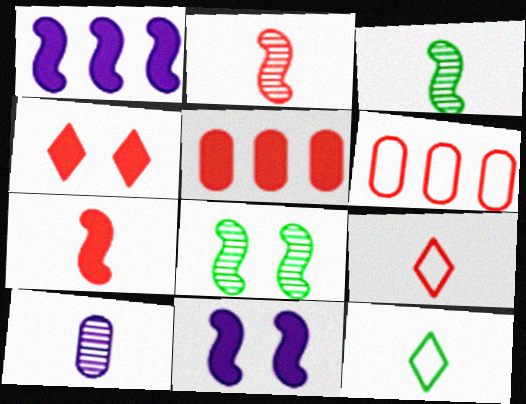[[2, 4, 6], 
[4, 5, 7], 
[7, 10, 12]]